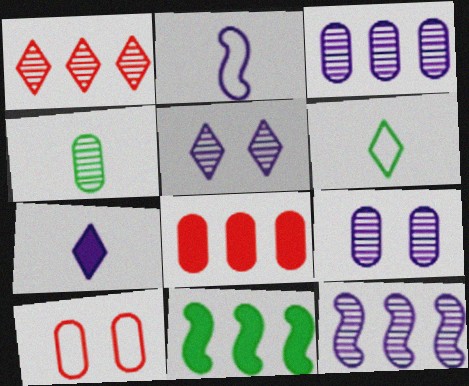[]